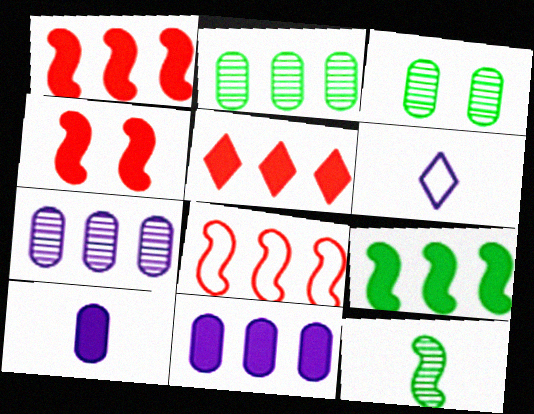[[1, 3, 6], 
[2, 4, 6], 
[5, 9, 11]]